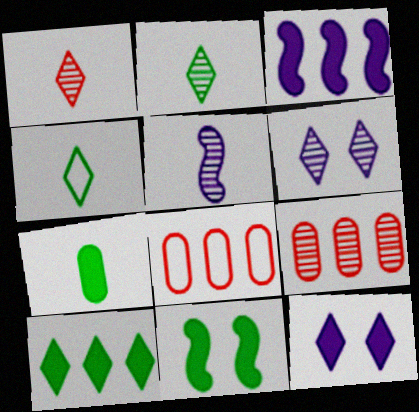[[7, 10, 11]]